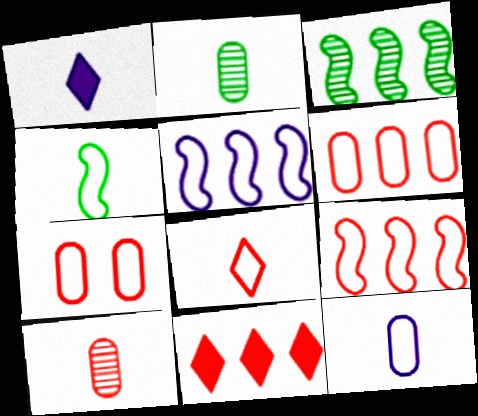[[1, 3, 7], 
[1, 4, 10], 
[4, 8, 12], 
[7, 8, 9]]